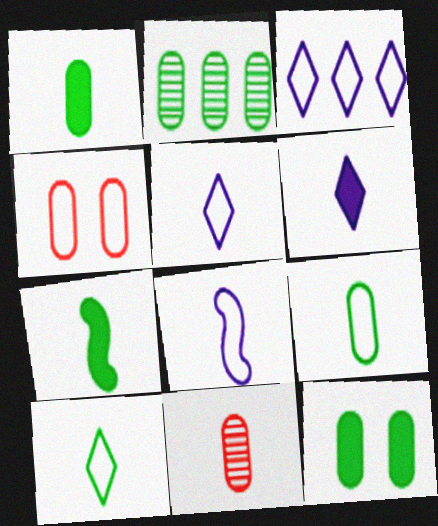[[2, 9, 12], 
[5, 7, 11]]